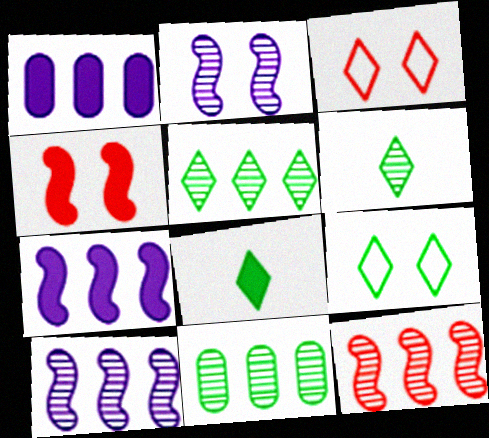[[1, 4, 8], 
[5, 8, 9]]